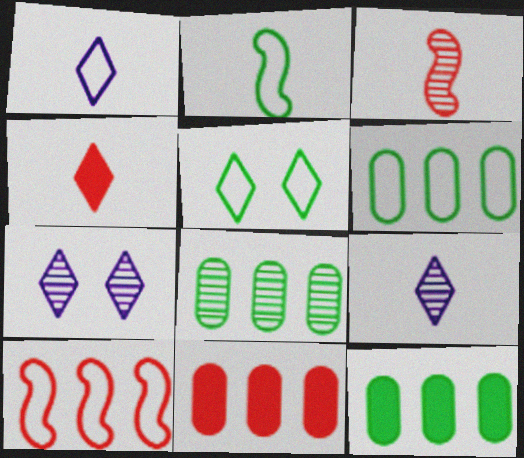[[2, 5, 6], 
[2, 7, 11], 
[3, 7, 8], 
[6, 8, 12]]